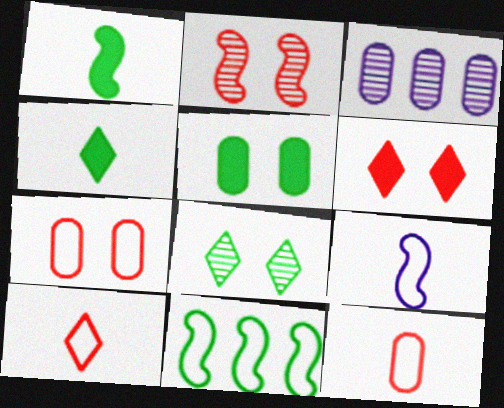[[2, 6, 7], 
[3, 5, 12]]